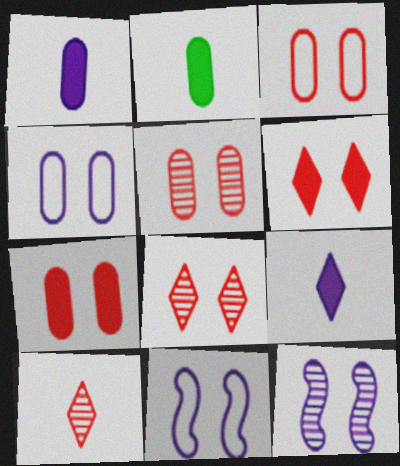[[3, 5, 7]]